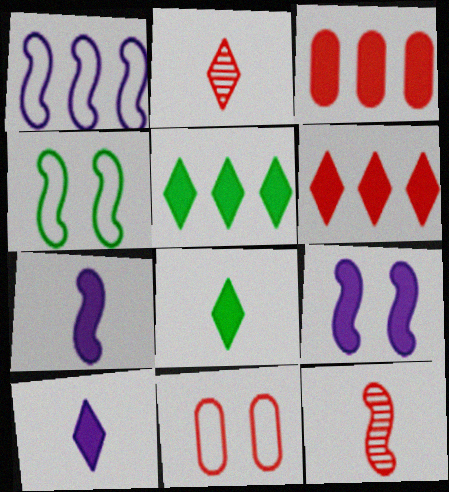[[3, 8, 9], 
[6, 11, 12]]